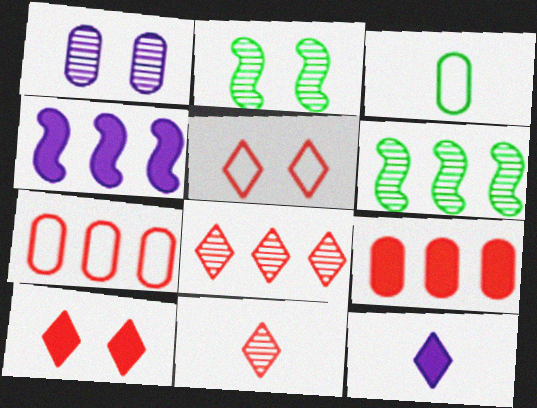[[1, 3, 9], 
[1, 6, 11], 
[2, 7, 12]]